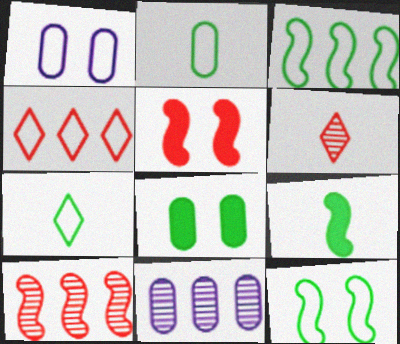[[5, 7, 11]]